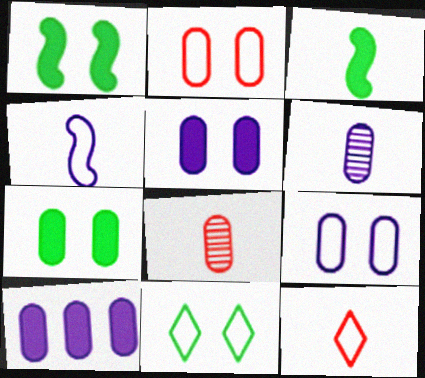[[3, 6, 12], 
[6, 9, 10]]